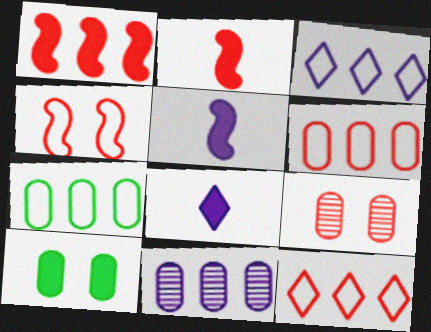[[1, 8, 10], 
[2, 9, 12]]